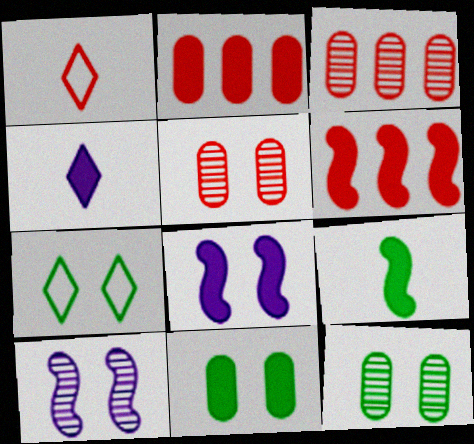[[1, 5, 6], 
[4, 6, 11], 
[5, 7, 8], 
[6, 8, 9]]